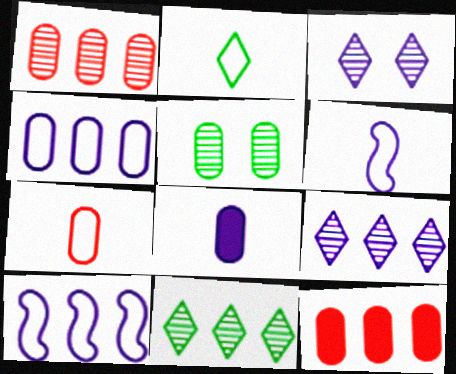[[2, 6, 7], 
[3, 8, 10], 
[10, 11, 12]]